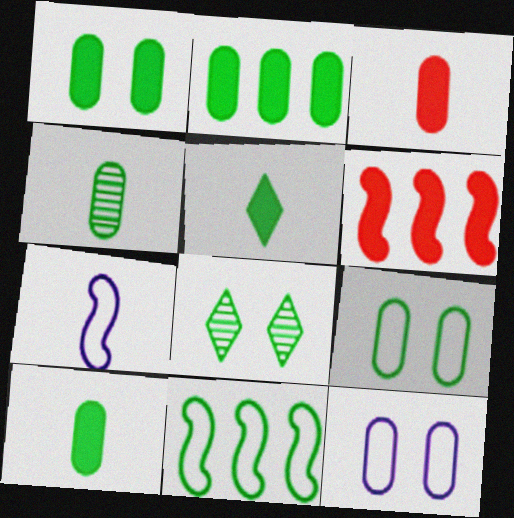[[1, 2, 10], 
[2, 4, 9], 
[8, 10, 11]]